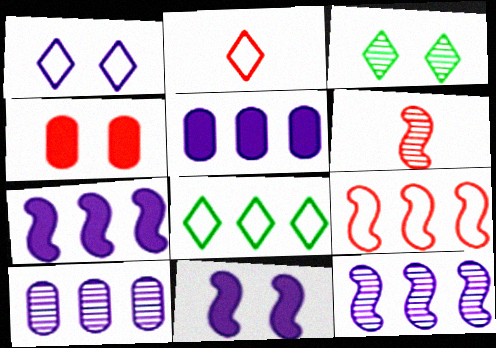[[1, 2, 8], 
[3, 6, 10]]